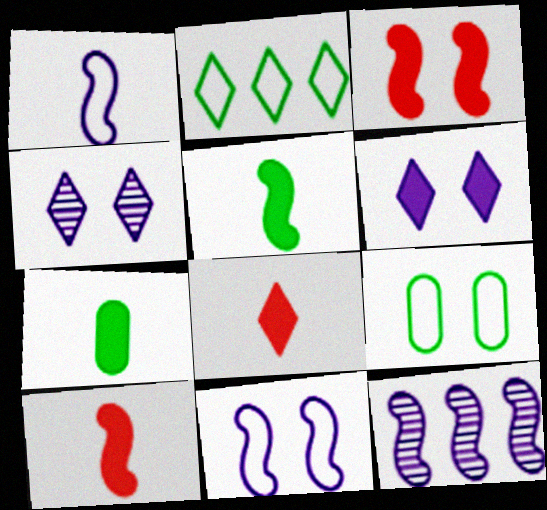[[2, 4, 8], 
[3, 4, 9], 
[8, 9, 12]]